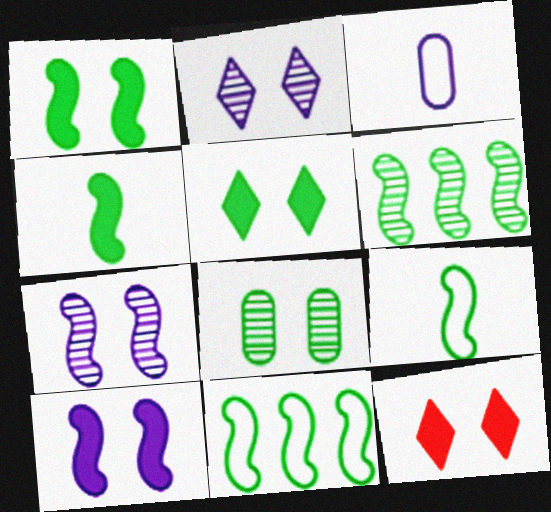[[1, 6, 9], 
[3, 6, 12]]